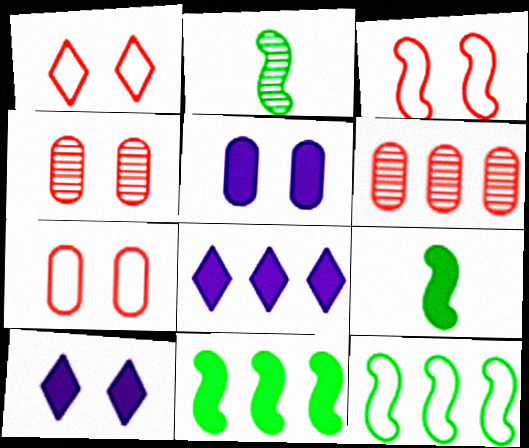[[1, 3, 7], 
[2, 7, 8], 
[6, 8, 12]]